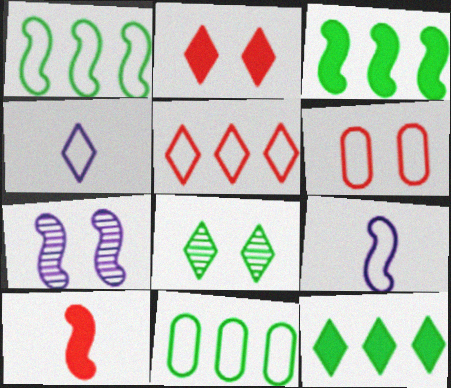[[1, 4, 6], 
[1, 7, 10]]